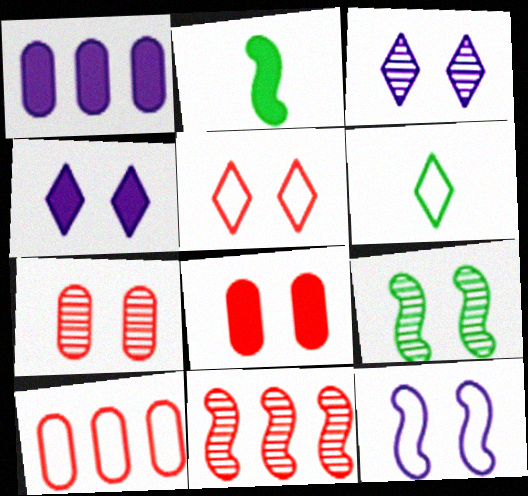[[2, 3, 10], 
[2, 11, 12], 
[3, 7, 9], 
[6, 10, 12]]